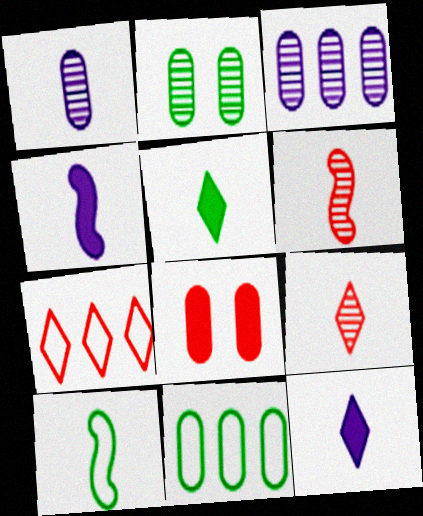[[1, 8, 11], 
[2, 4, 7], 
[4, 6, 10], 
[6, 7, 8]]